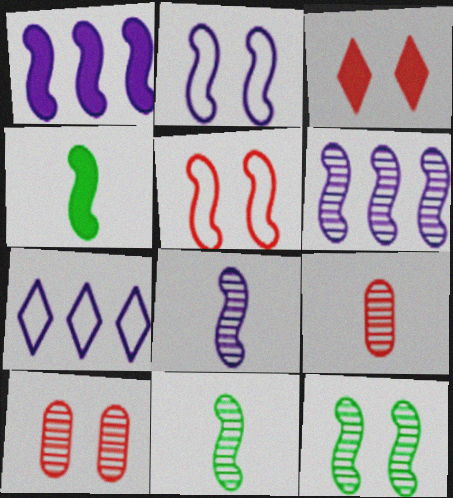[[1, 2, 8], 
[1, 5, 11], 
[3, 5, 10], 
[4, 5, 6], 
[4, 7, 10]]